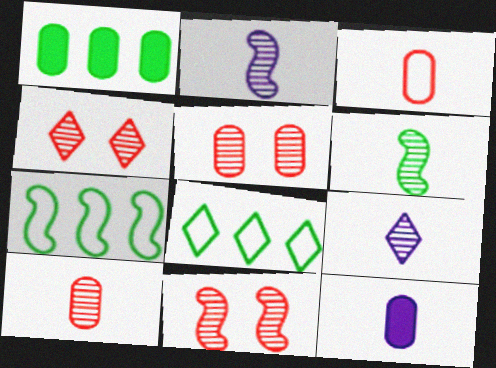[[4, 5, 11], 
[4, 7, 12], 
[6, 9, 10], 
[8, 11, 12]]